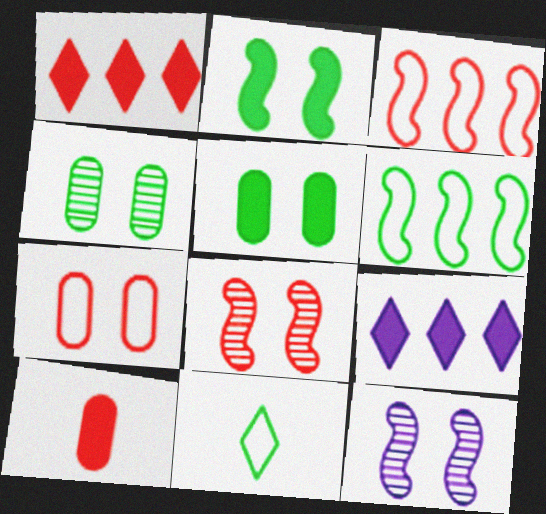[[2, 9, 10]]